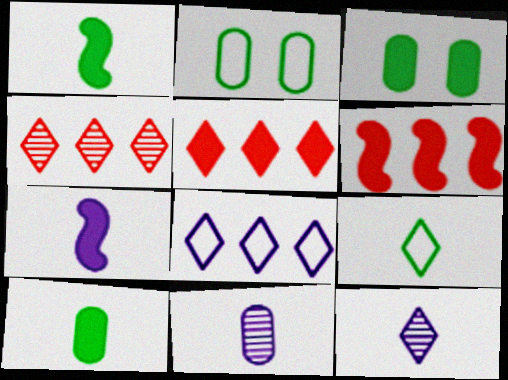[[2, 4, 7], 
[2, 6, 12], 
[3, 5, 7]]